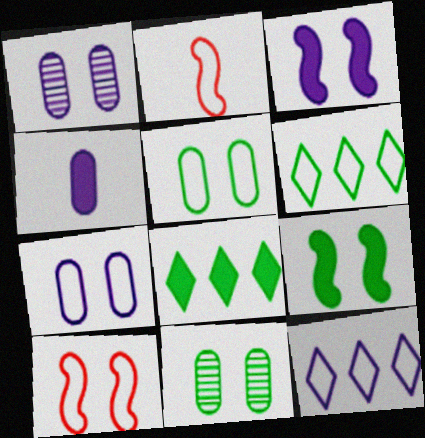[[1, 2, 8], 
[2, 5, 12], 
[2, 6, 7]]